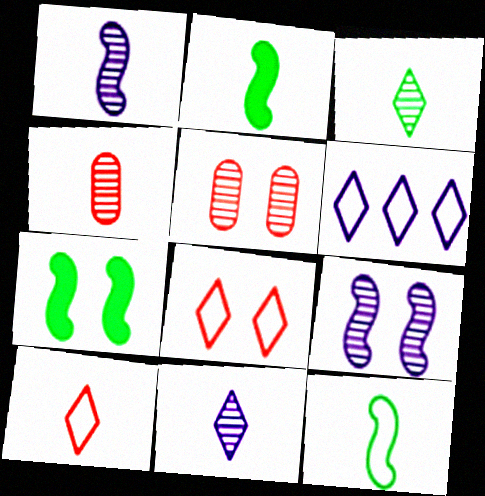[[1, 3, 4], 
[2, 5, 6], 
[4, 6, 7]]